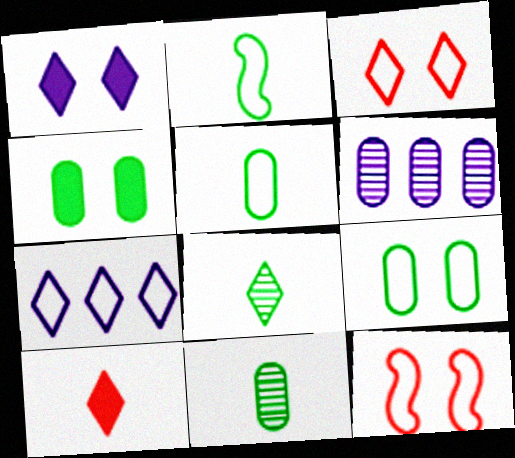[[5, 7, 12]]